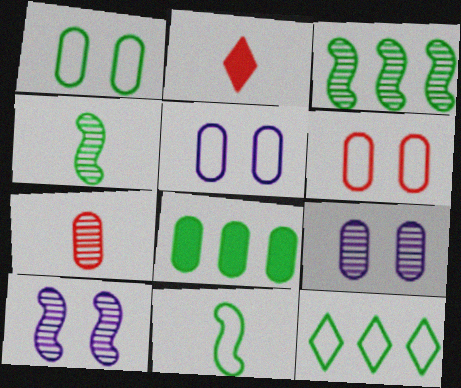[[1, 5, 6], 
[1, 11, 12], 
[2, 3, 5], 
[3, 8, 12], 
[5, 7, 8]]